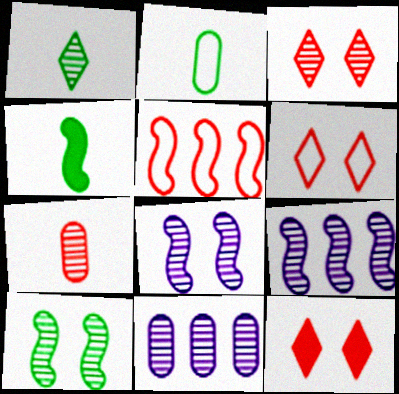[[1, 2, 4], 
[2, 9, 12], 
[3, 6, 12], 
[4, 5, 8], 
[4, 6, 11], 
[5, 7, 12]]